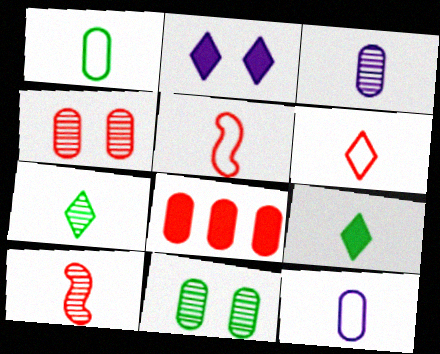[[3, 5, 9], 
[3, 7, 10], 
[8, 11, 12], 
[9, 10, 12]]